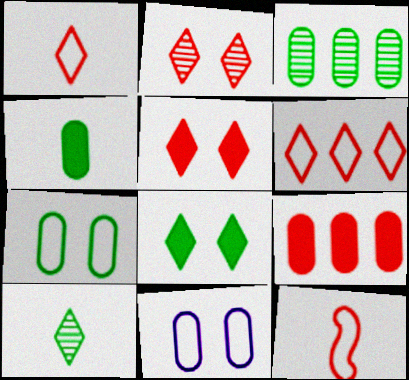[[2, 9, 12], 
[3, 4, 7]]